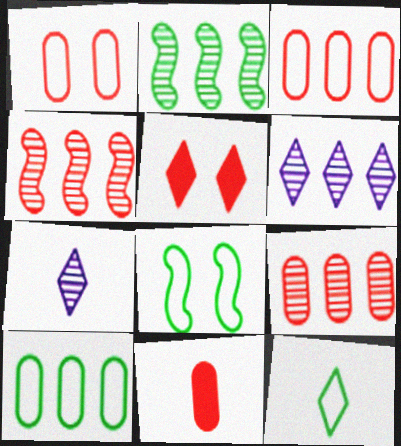[[1, 9, 11], 
[2, 6, 9], 
[5, 6, 12], 
[6, 8, 11], 
[8, 10, 12]]